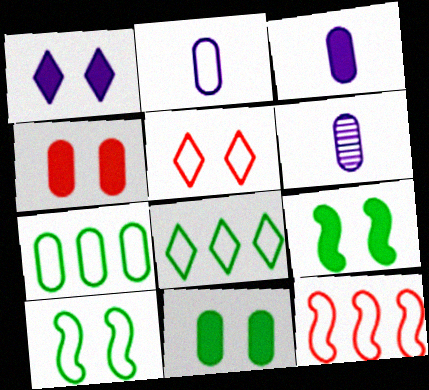[[1, 4, 9], 
[2, 3, 6], 
[4, 6, 7]]